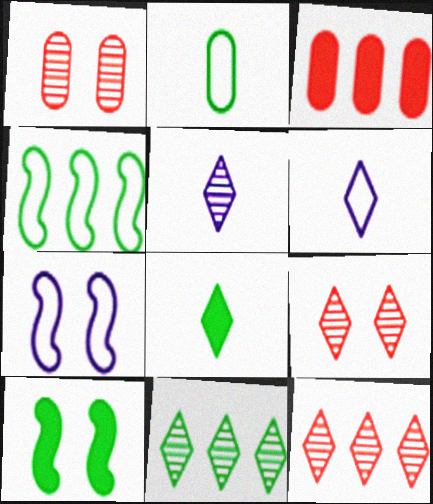[[2, 10, 11], 
[5, 9, 11]]